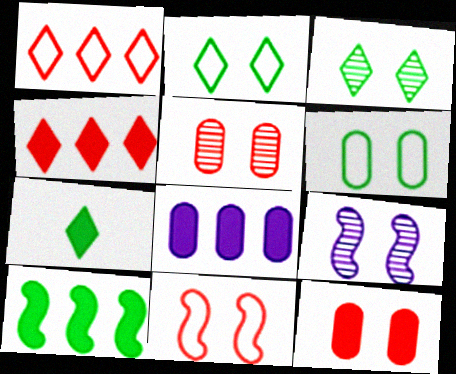[[2, 9, 12], 
[3, 5, 9], 
[4, 8, 10]]